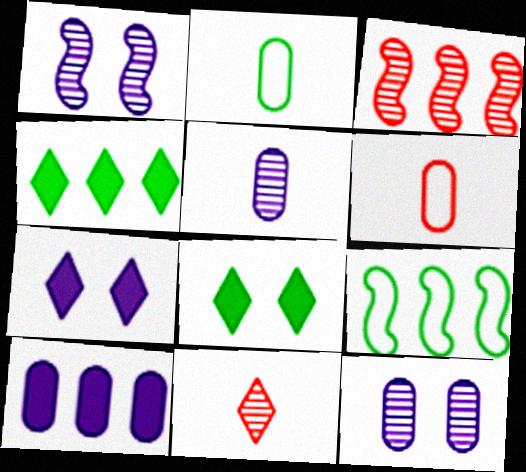[[1, 4, 6], 
[2, 3, 7]]